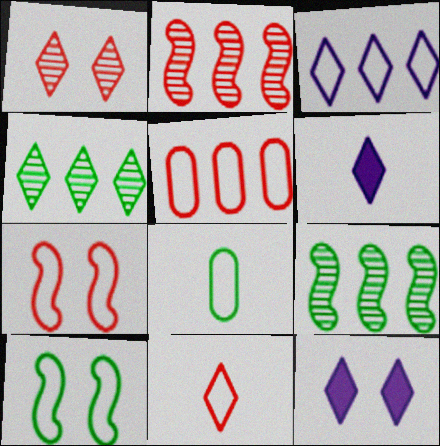[[2, 8, 12], 
[3, 7, 8], 
[4, 11, 12], 
[5, 7, 11]]